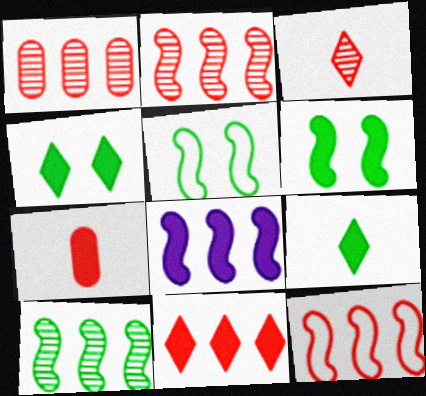[[1, 11, 12], 
[4, 7, 8], 
[8, 10, 12]]